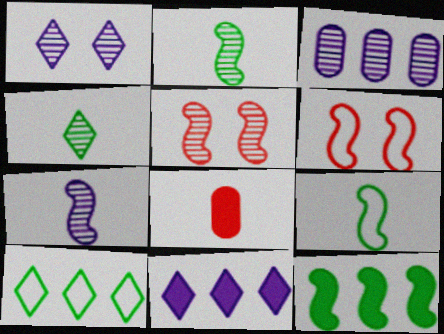[[1, 3, 7], 
[3, 4, 5], 
[6, 7, 12]]